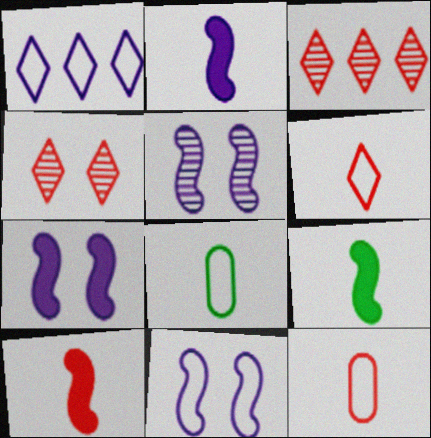[[2, 9, 10], 
[3, 7, 8], 
[5, 7, 11]]